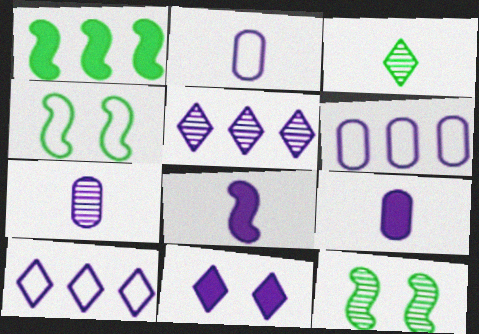[[2, 7, 9]]